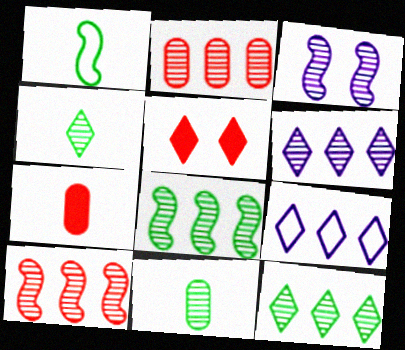[[2, 3, 4], 
[2, 6, 8], 
[4, 5, 9]]